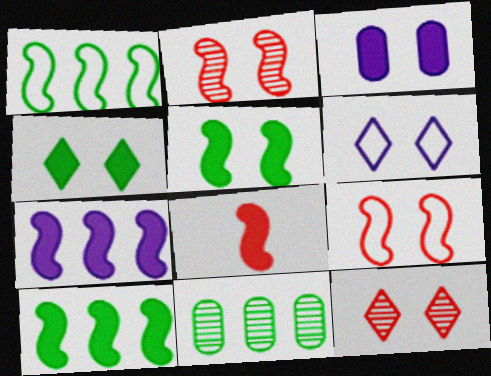[[4, 6, 12], 
[5, 7, 8], 
[6, 8, 11]]